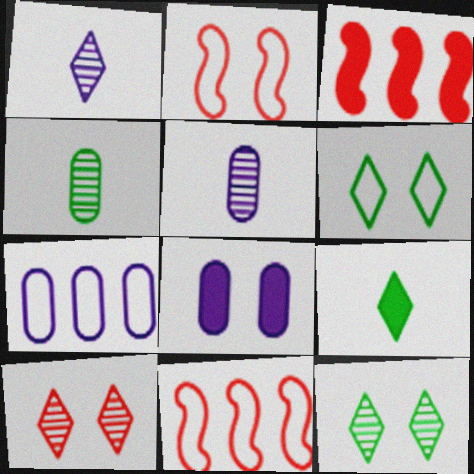[[2, 8, 12], 
[3, 5, 6], 
[3, 8, 9], 
[5, 7, 8]]